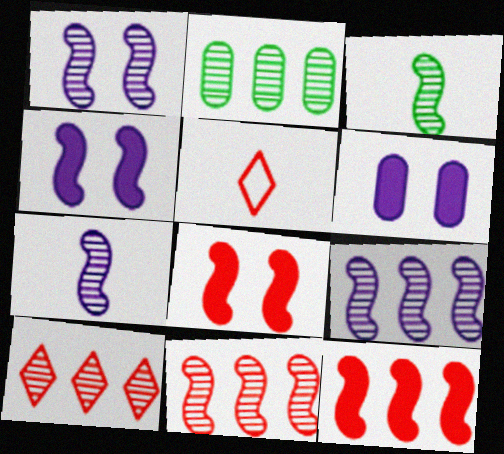[[1, 3, 11], 
[1, 7, 9], 
[2, 4, 5], 
[2, 9, 10]]